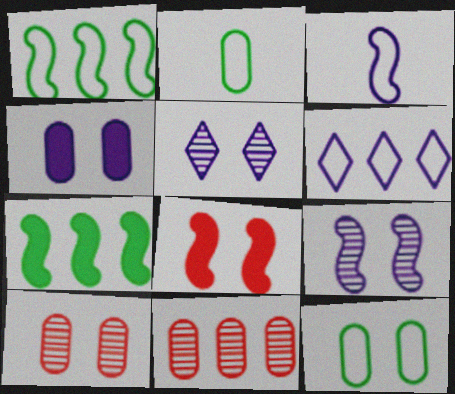[[2, 4, 11], 
[4, 10, 12], 
[5, 8, 12], 
[6, 7, 11]]